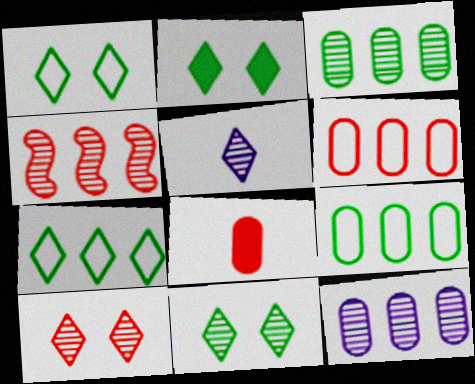[[1, 2, 11]]